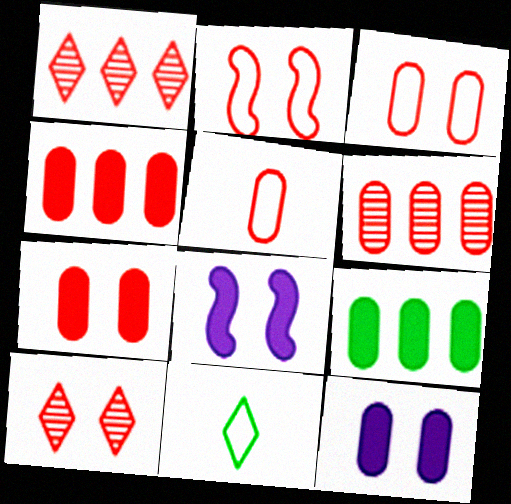[[2, 7, 10], 
[5, 6, 7], 
[6, 8, 11]]